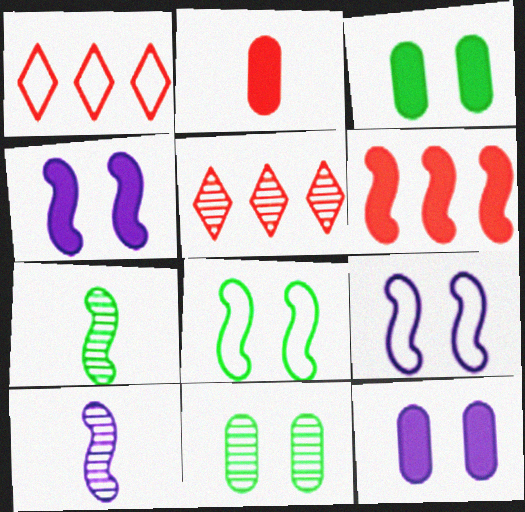[[1, 3, 10], 
[1, 7, 12], 
[5, 10, 11], 
[6, 7, 9], 
[6, 8, 10]]